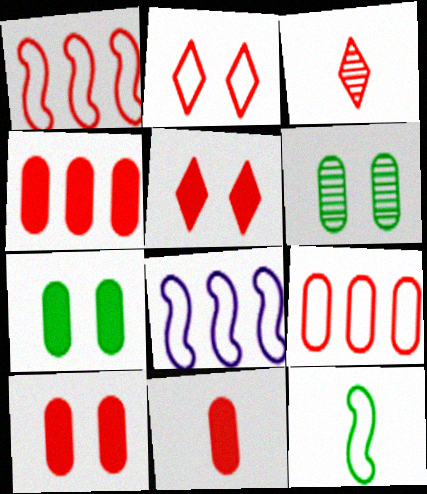[[1, 3, 10], 
[3, 7, 8], 
[4, 10, 11]]